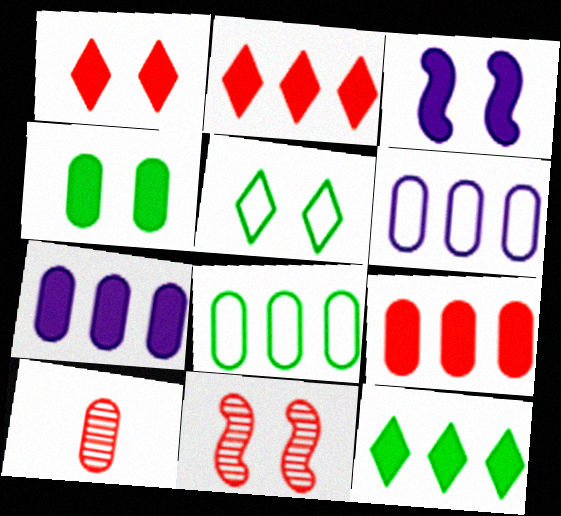[[1, 3, 4], 
[4, 6, 10]]